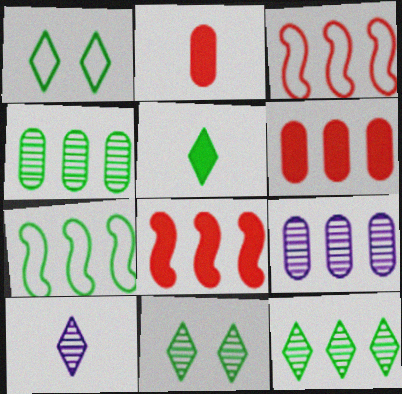[[1, 5, 12]]